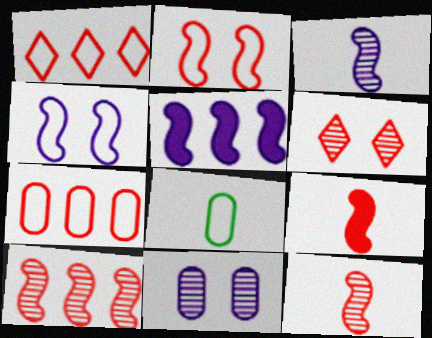[[1, 4, 8], 
[2, 9, 10], 
[3, 4, 5], 
[5, 6, 8], 
[6, 7, 9]]